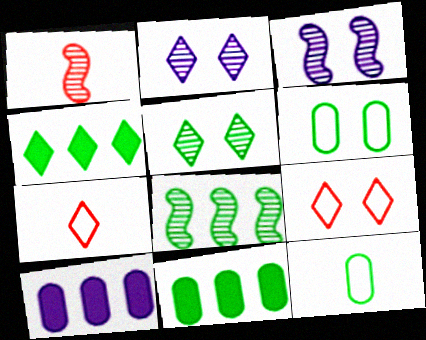[[1, 3, 8], 
[2, 4, 7], 
[3, 7, 11]]